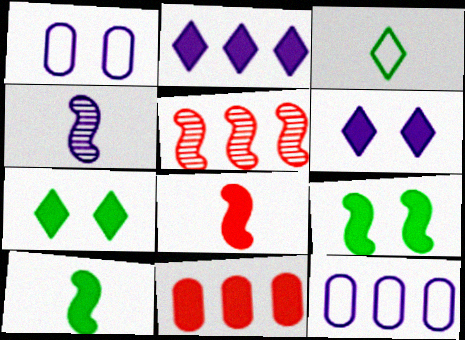[[1, 2, 4], 
[4, 6, 12], 
[6, 10, 11]]